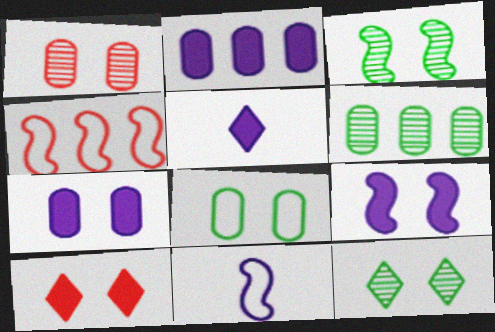[[1, 7, 8], 
[2, 5, 9], 
[6, 10, 11]]